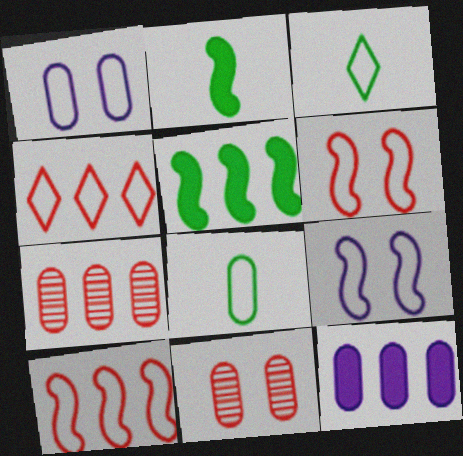[[1, 3, 10], 
[4, 8, 9], 
[8, 11, 12]]